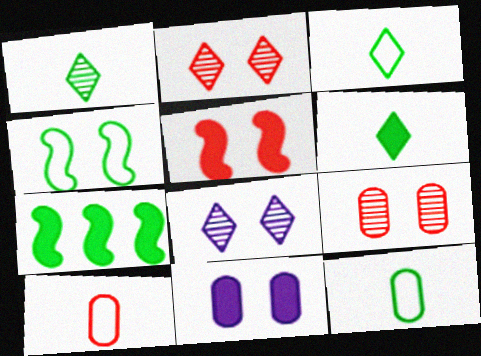[[1, 3, 6], 
[2, 4, 11], 
[7, 8, 10]]